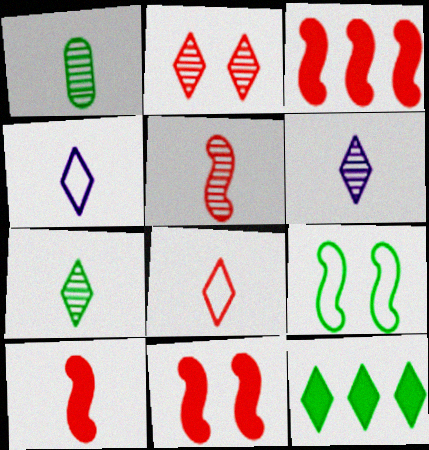[[1, 4, 10], 
[1, 5, 6], 
[1, 9, 12], 
[2, 4, 12], 
[3, 10, 11]]